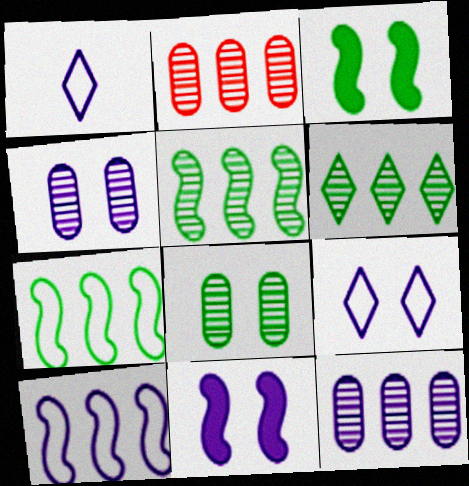[[1, 2, 3], 
[1, 11, 12], 
[4, 9, 11]]